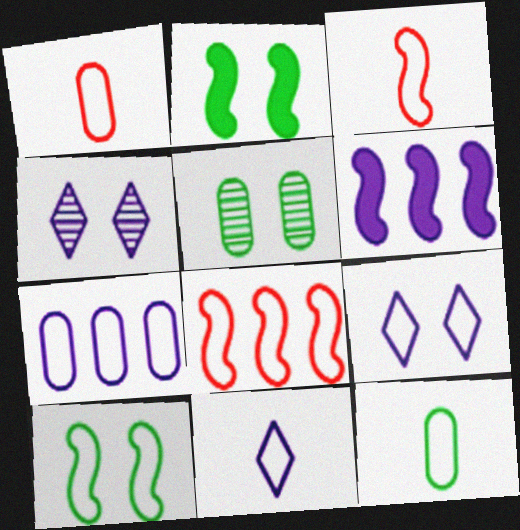[[3, 11, 12], 
[8, 9, 12]]